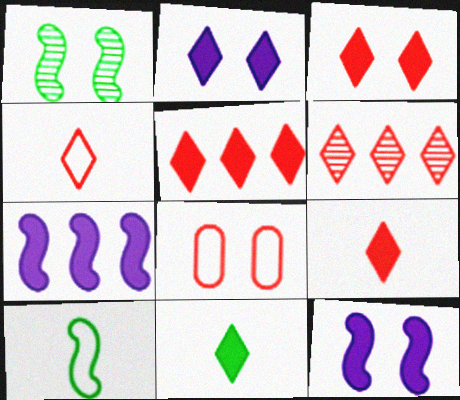[[1, 2, 8], 
[2, 5, 11], 
[3, 4, 6], 
[3, 5, 9]]